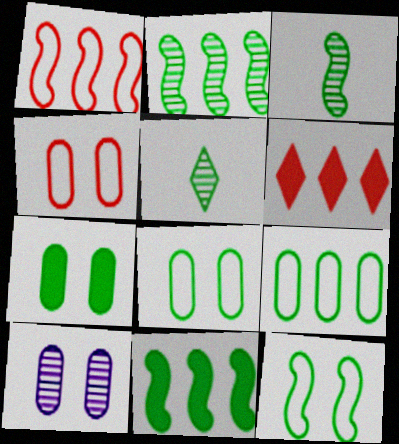[[3, 11, 12], 
[4, 7, 10], 
[5, 8, 11]]